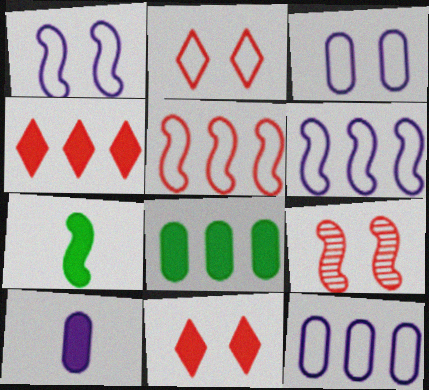[[6, 7, 9]]